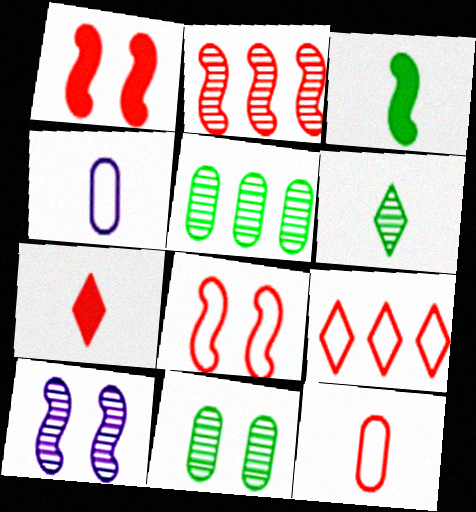[[8, 9, 12]]